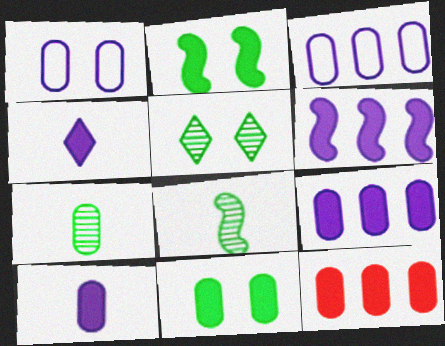[[1, 7, 12], 
[2, 4, 12], 
[10, 11, 12]]